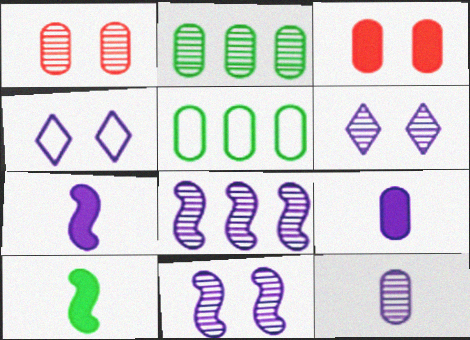[[1, 2, 12], 
[1, 5, 9], 
[3, 5, 12], 
[4, 8, 9], 
[6, 8, 12]]